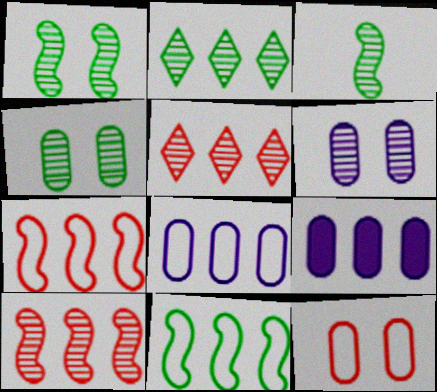[[2, 3, 4], 
[2, 7, 9], 
[3, 5, 6], 
[5, 9, 11]]